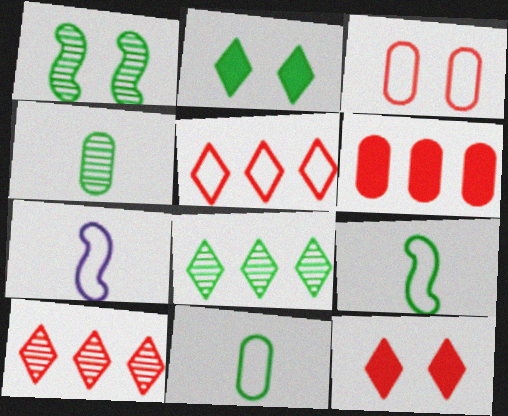[[1, 4, 8]]